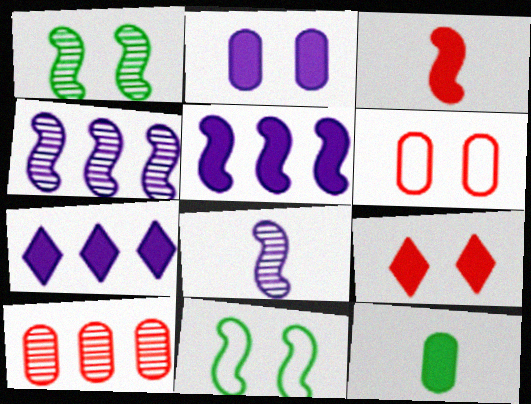[[3, 4, 11], 
[5, 9, 12]]